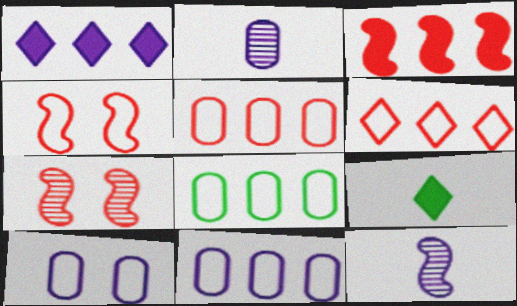[[1, 10, 12], 
[5, 8, 11], 
[7, 9, 11]]